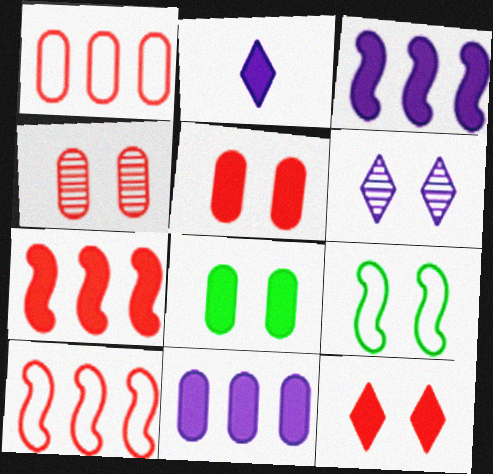[[2, 7, 8], 
[5, 6, 9]]